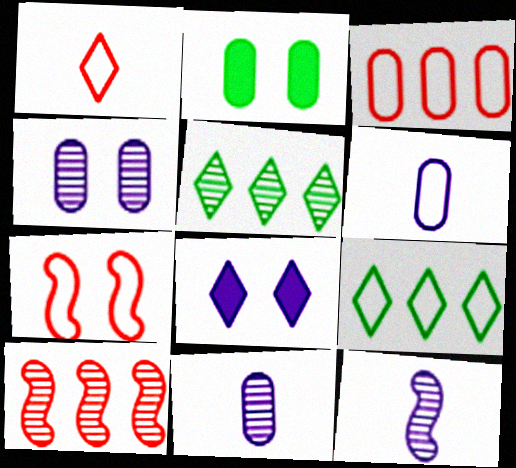[[1, 3, 7], 
[1, 5, 8], 
[2, 3, 11], 
[6, 7, 9]]